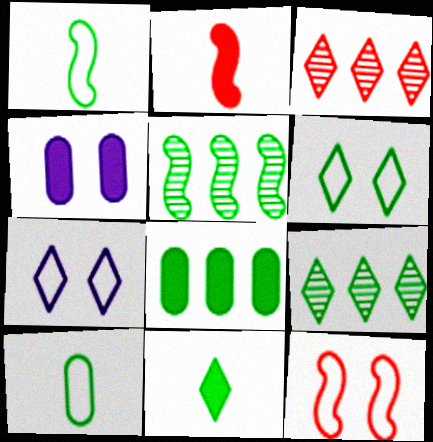[[1, 3, 4], 
[3, 7, 11], 
[6, 9, 11]]